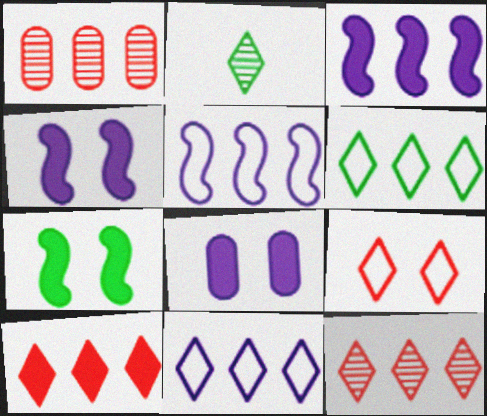[[1, 3, 6]]